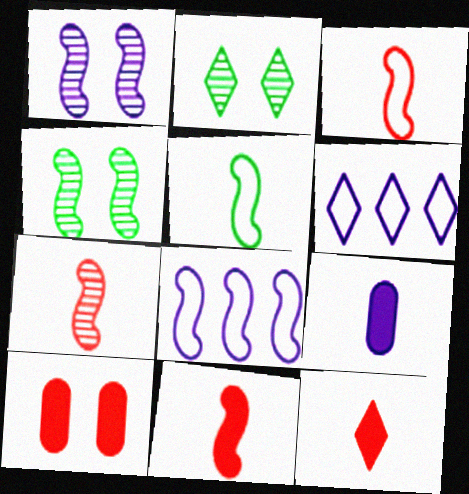[[1, 6, 9], 
[2, 6, 12], 
[3, 7, 11], 
[4, 8, 11]]